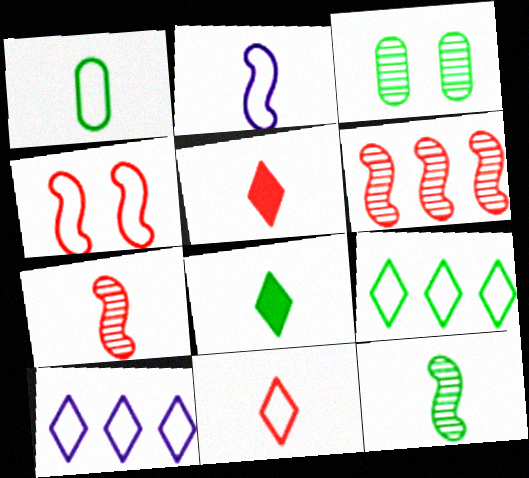[[1, 2, 11], 
[1, 4, 10], 
[1, 8, 12]]